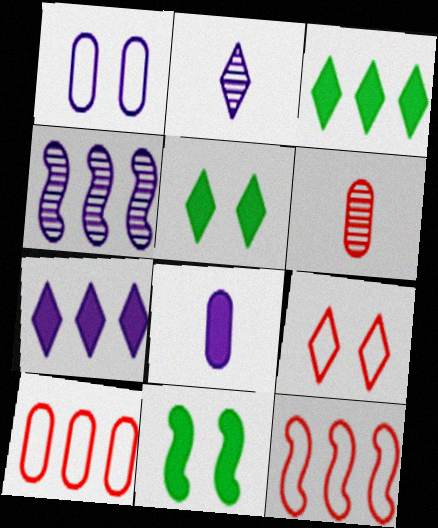[[2, 3, 9], 
[2, 10, 11], 
[3, 4, 10]]